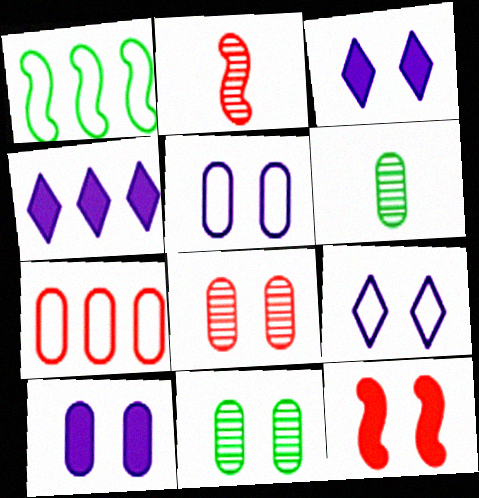[[6, 7, 10], 
[9, 11, 12]]